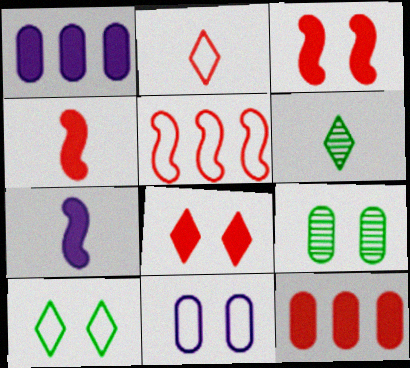[[4, 8, 12]]